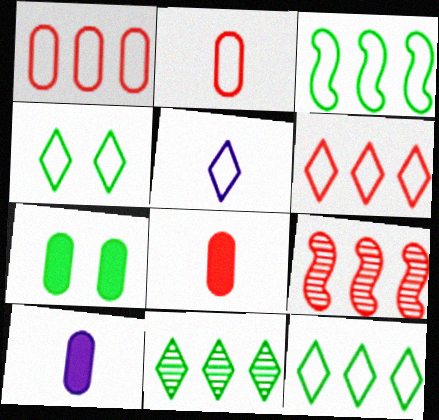[[4, 5, 6], 
[4, 9, 10], 
[5, 7, 9]]